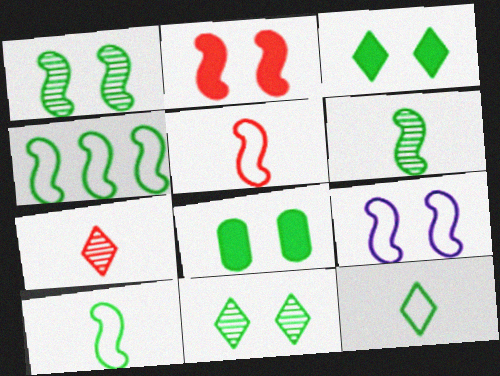[[1, 2, 9], 
[4, 5, 9]]